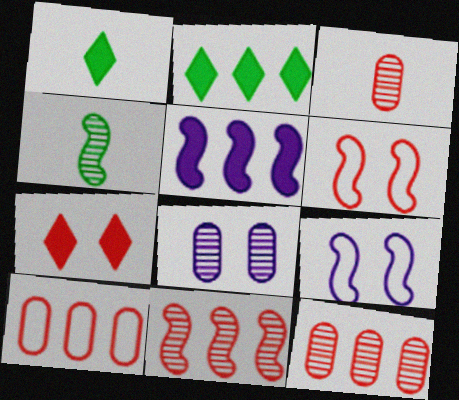[[1, 9, 12], 
[2, 3, 9], 
[4, 5, 6]]